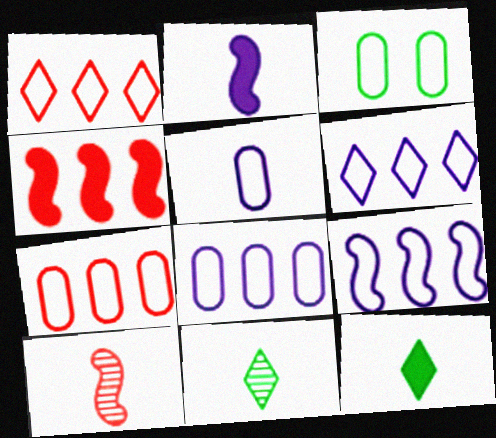[[3, 5, 7], 
[5, 10, 12], 
[6, 8, 9]]